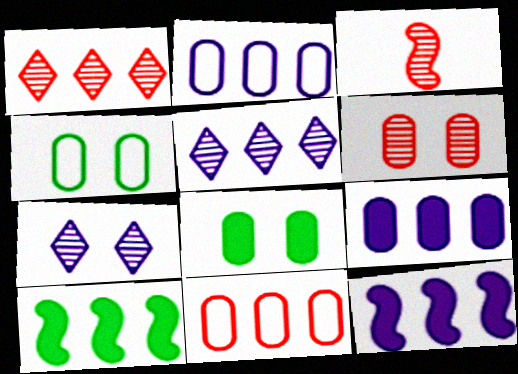[[1, 2, 10], 
[1, 3, 6], 
[2, 5, 12], 
[5, 10, 11]]